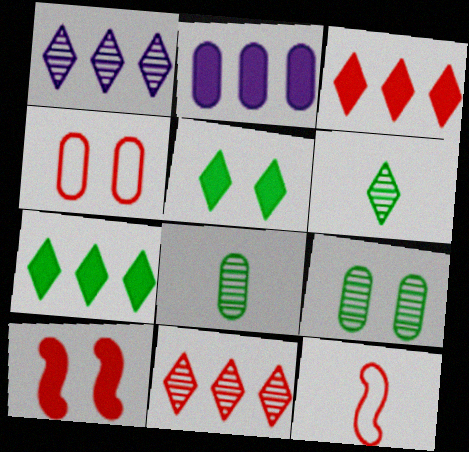[[2, 4, 8]]